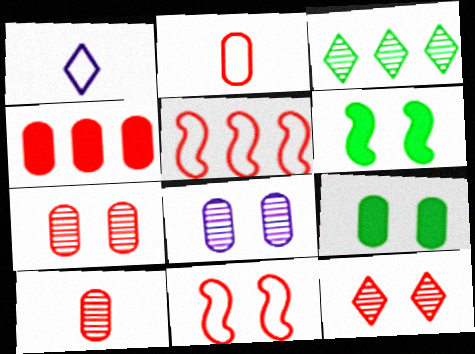[[2, 4, 7]]